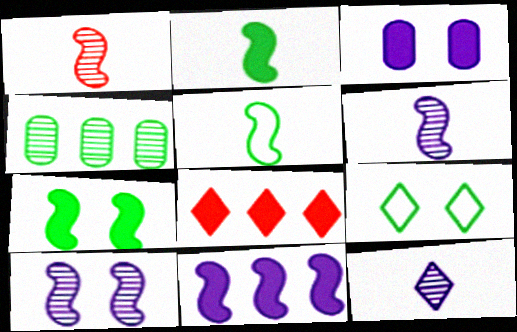[[2, 3, 8], 
[2, 4, 9], 
[8, 9, 12]]